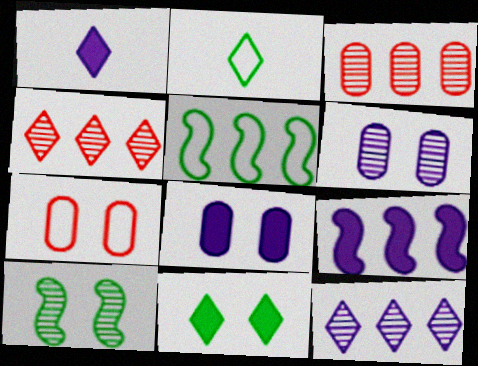[[1, 8, 9]]